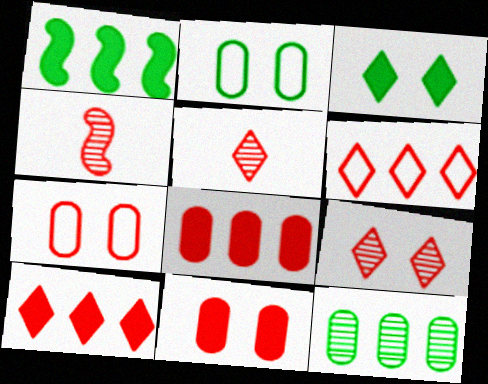[[4, 6, 11], 
[4, 7, 10]]